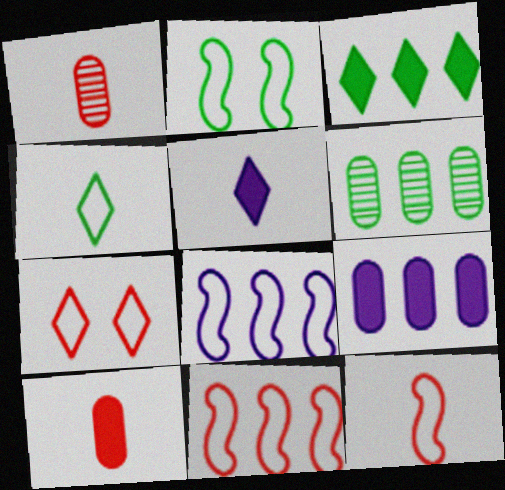[[2, 8, 12]]